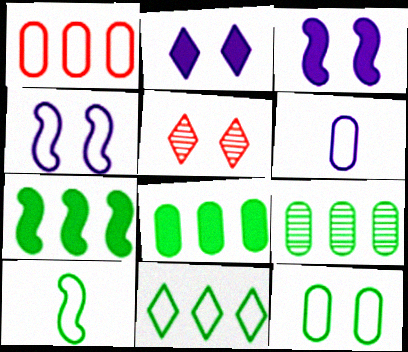[[1, 6, 12], 
[3, 5, 12], 
[5, 6, 7], 
[7, 9, 11], 
[10, 11, 12]]